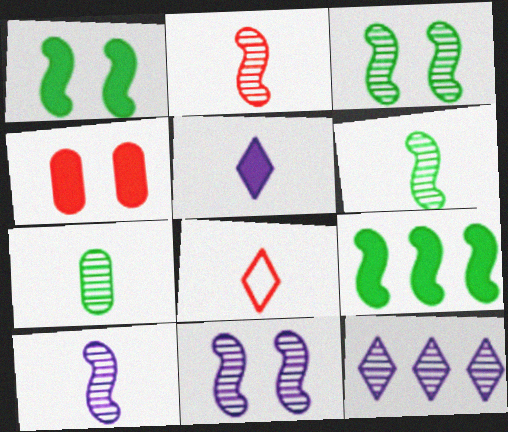[[2, 6, 10], 
[4, 5, 9]]